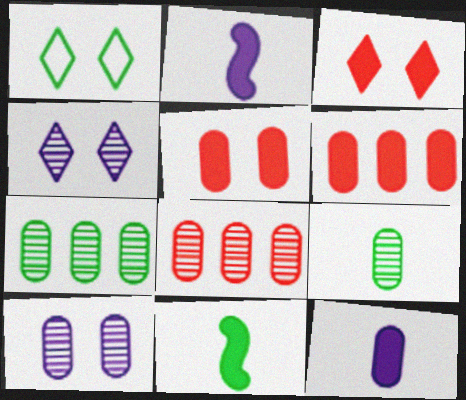[[1, 2, 8], 
[1, 3, 4], 
[1, 7, 11], 
[8, 9, 10]]